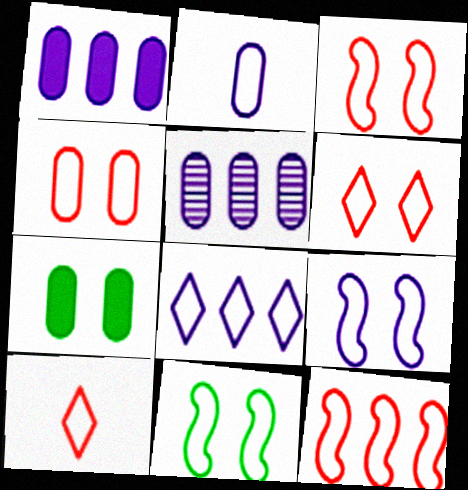[[2, 8, 9], 
[3, 4, 6], 
[3, 9, 11], 
[4, 10, 12]]